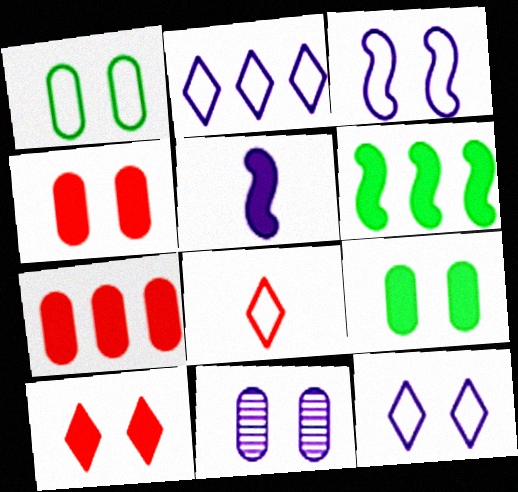[[1, 4, 11], 
[2, 5, 11], 
[6, 8, 11]]